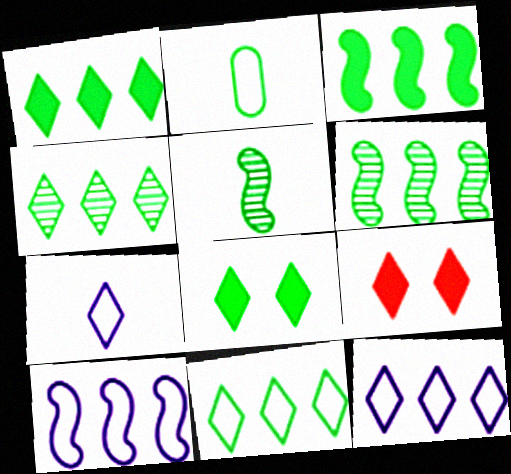[[1, 4, 11], 
[2, 6, 8], 
[4, 7, 9]]